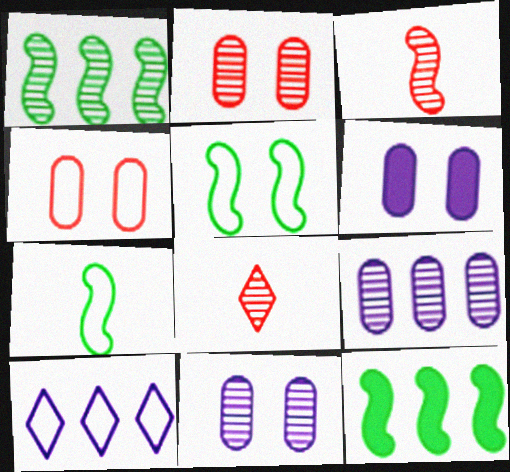[[1, 8, 11], 
[4, 7, 10]]